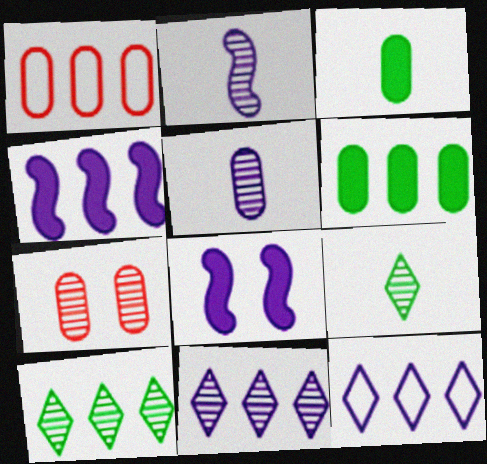[[1, 4, 10], 
[1, 8, 9], 
[2, 7, 10], 
[5, 8, 12]]